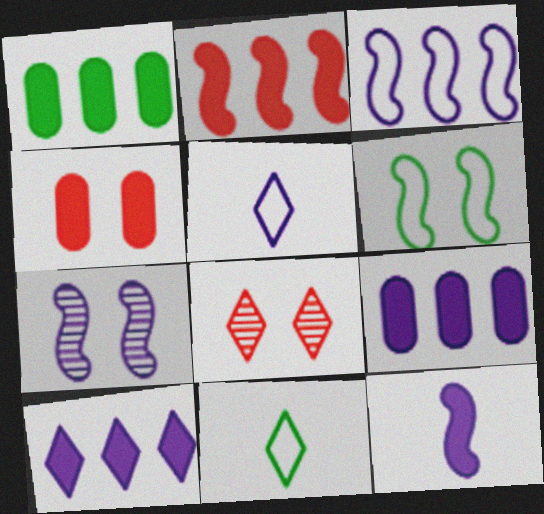[[1, 2, 10], 
[3, 7, 12], 
[5, 7, 9], 
[8, 10, 11]]